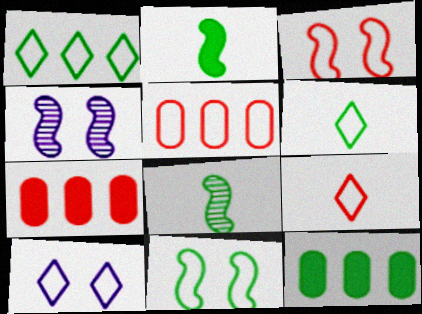[[1, 9, 10], 
[3, 5, 9], 
[4, 6, 7], 
[4, 9, 12], 
[7, 8, 10]]